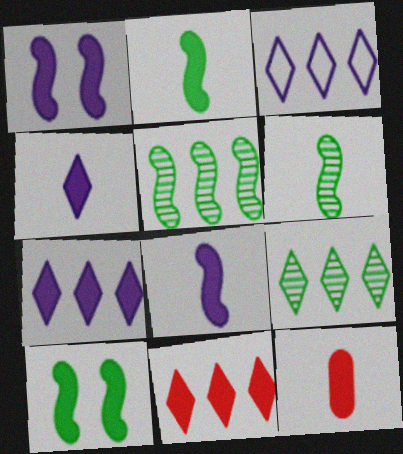[[2, 4, 12], 
[3, 9, 11], 
[7, 10, 12]]